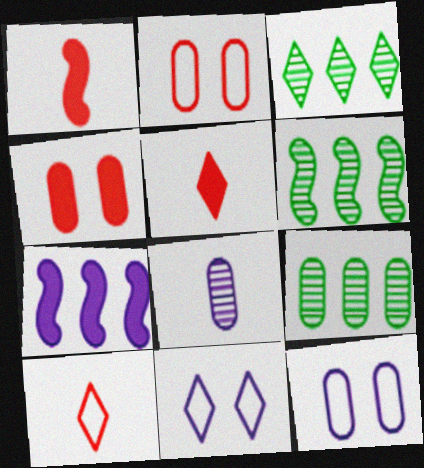[[1, 3, 12], 
[1, 9, 11], 
[3, 5, 11], 
[3, 6, 9], 
[5, 6, 12], 
[7, 8, 11]]